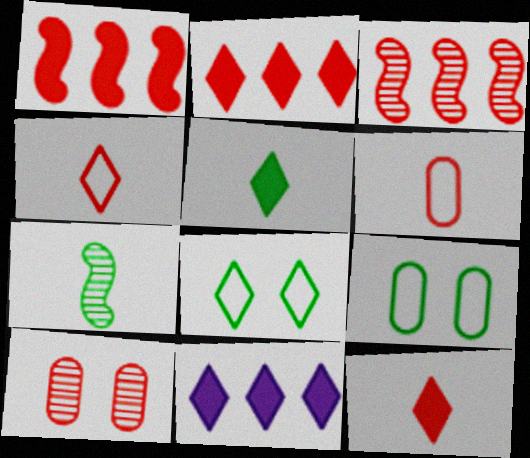[[1, 4, 10]]